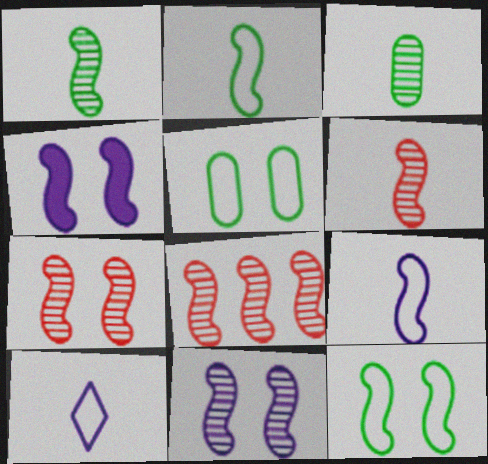[[1, 8, 11], 
[2, 4, 8], 
[4, 7, 12], 
[6, 7, 8]]